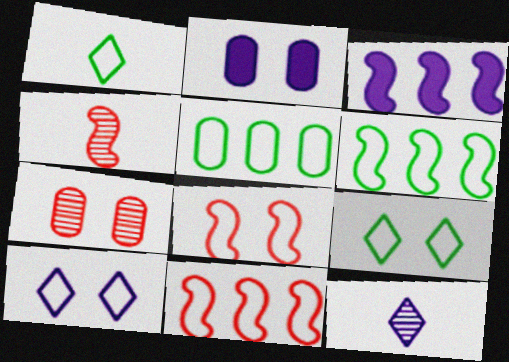[[1, 3, 7]]